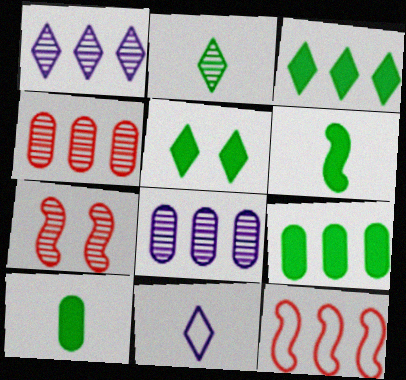[[1, 9, 12], 
[2, 7, 8], 
[3, 8, 12], 
[5, 6, 9], 
[7, 9, 11]]